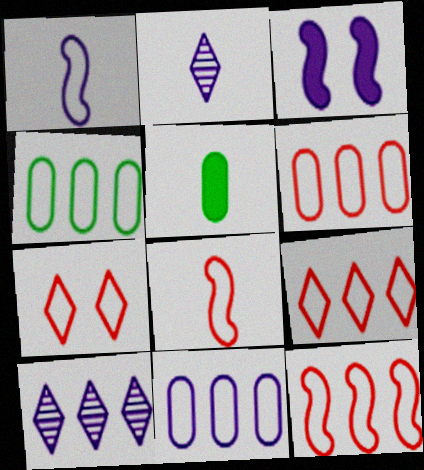[[1, 4, 7], 
[2, 3, 11], 
[2, 5, 8], 
[4, 6, 11], 
[6, 7, 8], 
[6, 9, 12]]